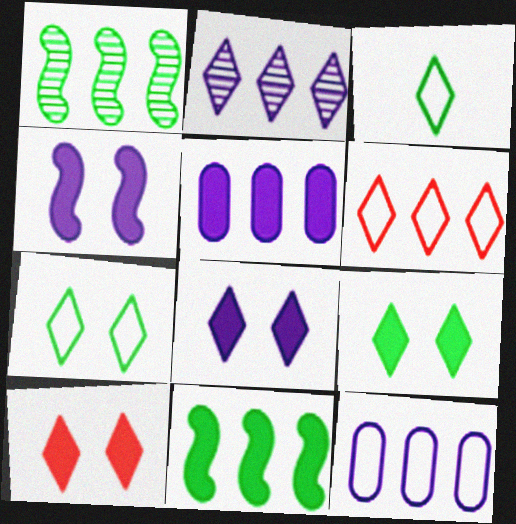[[1, 5, 6], 
[2, 3, 10], 
[8, 9, 10]]